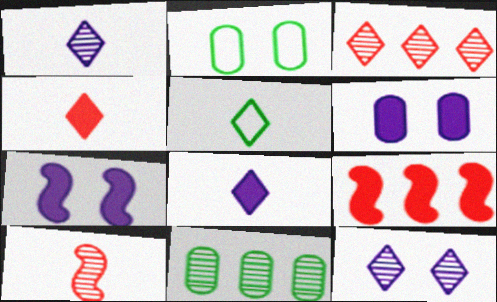[[1, 2, 9], 
[1, 4, 5], 
[10, 11, 12]]